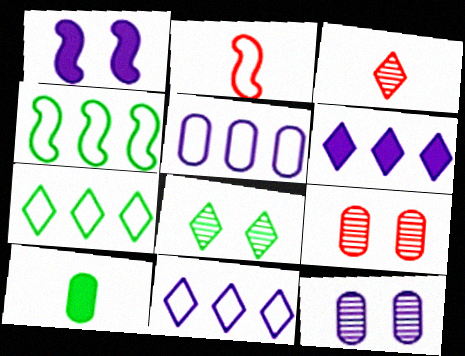[[4, 8, 10], 
[5, 9, 10]]